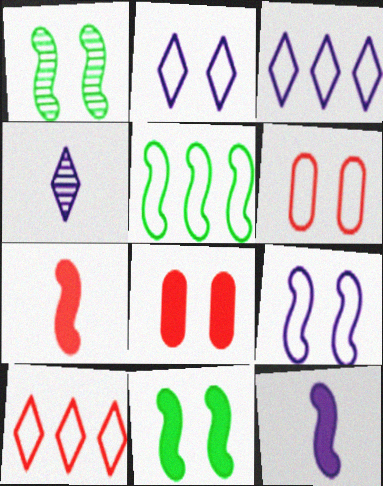[[1, 2, 8], 
[4, 5, 8]]